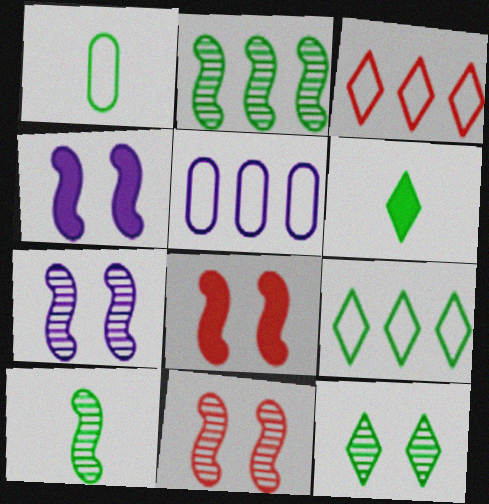[[1, 6, 10], 
[5, 6, 11], 
[6, 9, 12]]